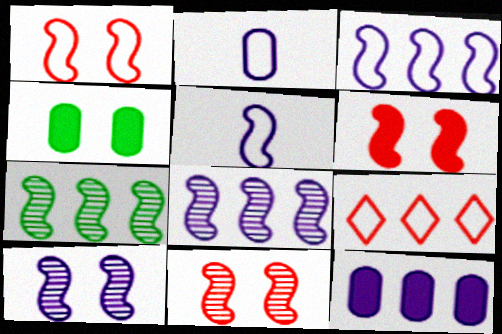[[1, 6, 11], 
[5, 6, 7], 
[7, 9, 12]]